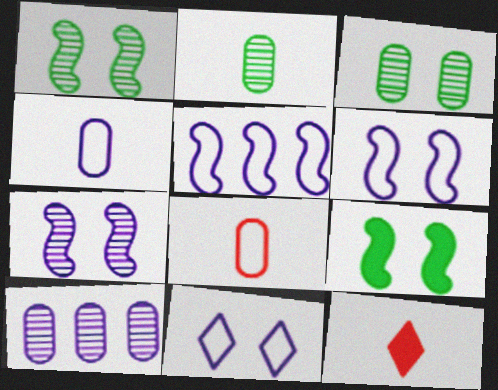[[3, 5, 12], 
[4, 5, 11]]